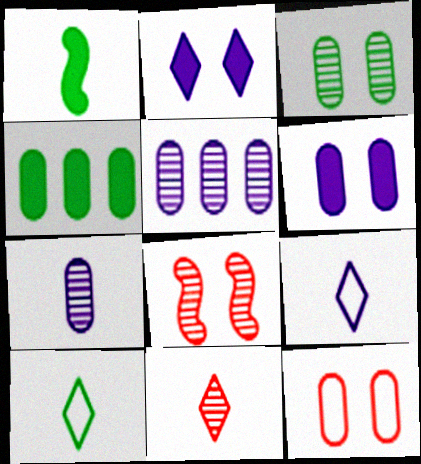[[3, 6, 12], 
[4, 7, 12], 
[4, 8, 9]]